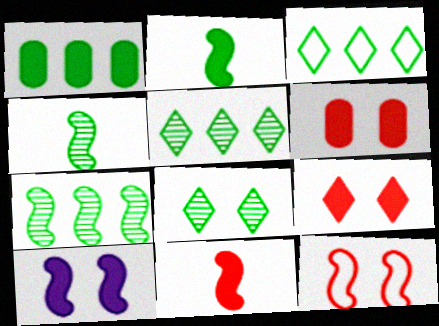[[1, 3, 7]]